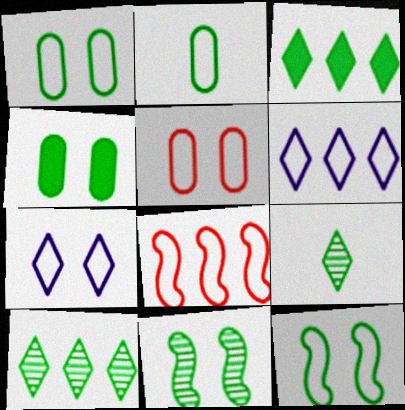[[2, 3, 11], 
[2, 7, 8], 
[5, 7, 12]]